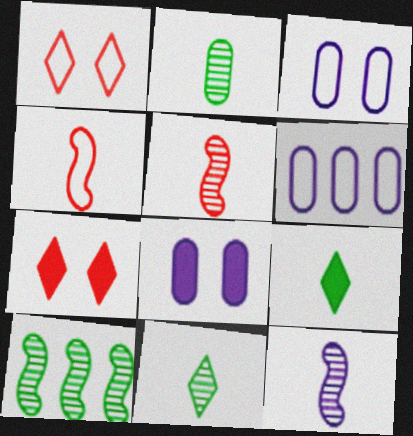[]